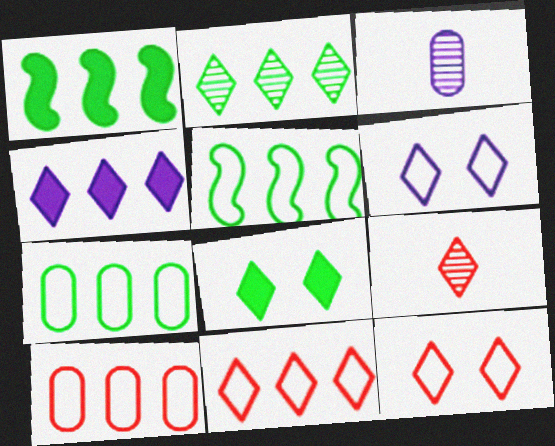[[1, 2, 7], 
[1, 3, 12], 
[2, 4, 11]]